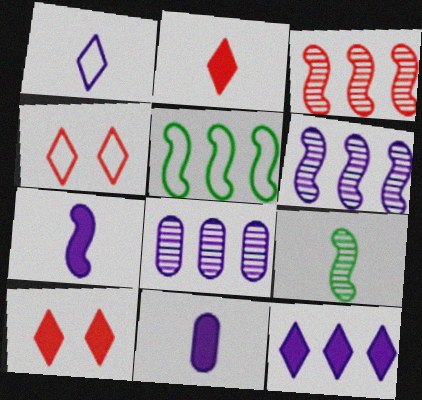[]